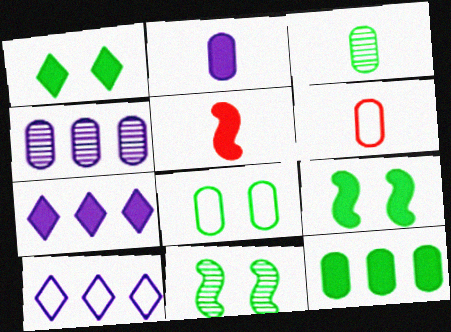[[1, 8, 11], 
[2, 3, 6], 
[3, 8, 12], 
[6, 7, 11]]